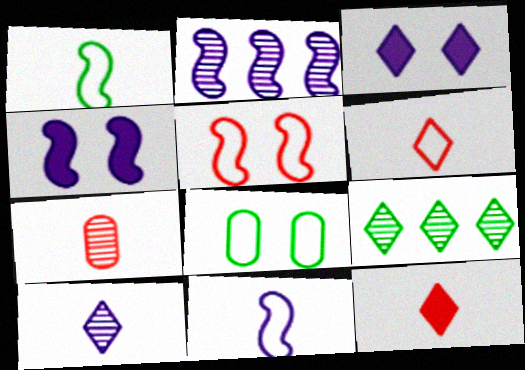[[2, 4, 11], 
[2, 8, 12], 
[3, 6, 9]]